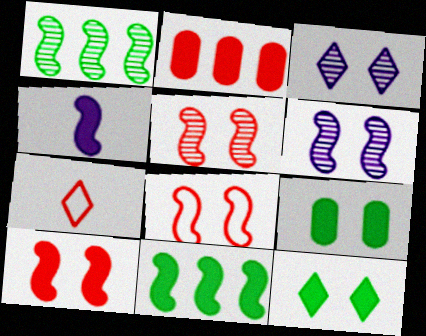[[1, 4, 8], 
[2, 4, 12], 
[2, 5, 7], 
[3, 8, 9], 
[4, 10, 11], 
[5, 8, 10]]